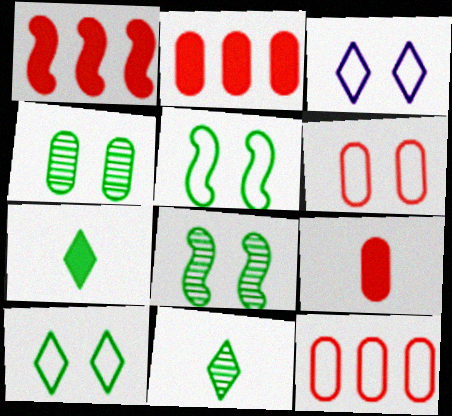[[3, 5, 6]]